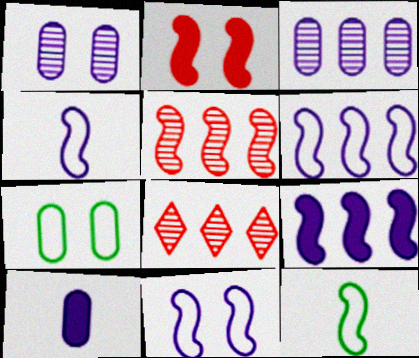[[4, 6, 11]]